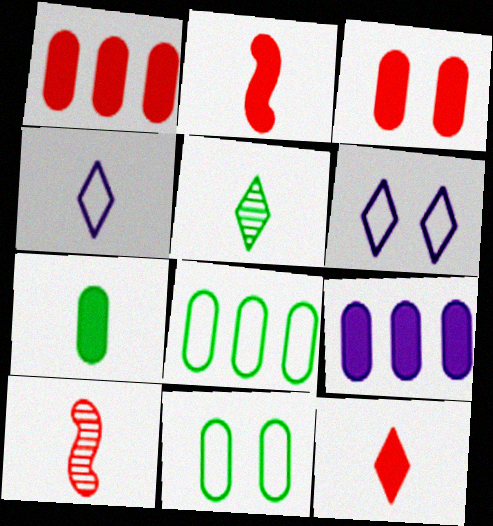[[3, 7, 9], 
[4, 5, 12], 
[4, 7, 10]]